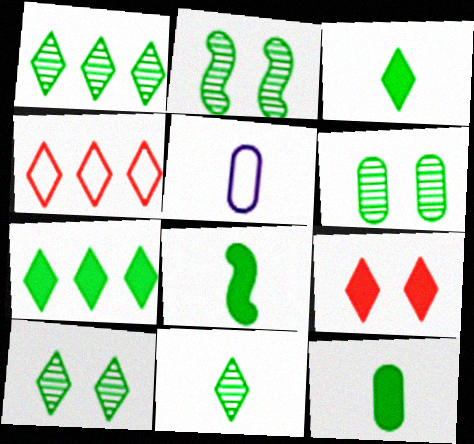[[1, 10, 11], 
[2, 6, 10], 
[3, 8, 12]]